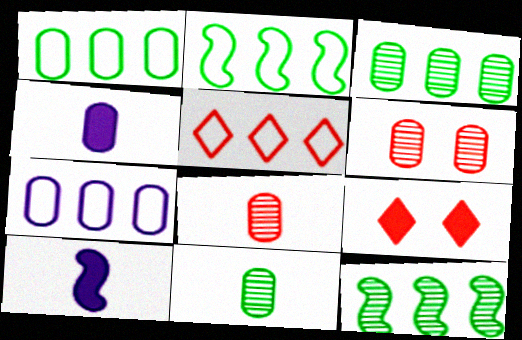[[1, 4, 6], 
[2, 5, 7]]